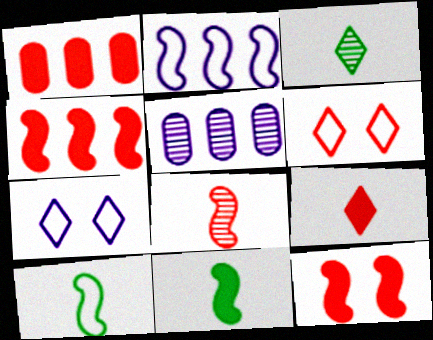[[1, 6, 8], 
[1, 9, 12], 
[5, 6, 11]]